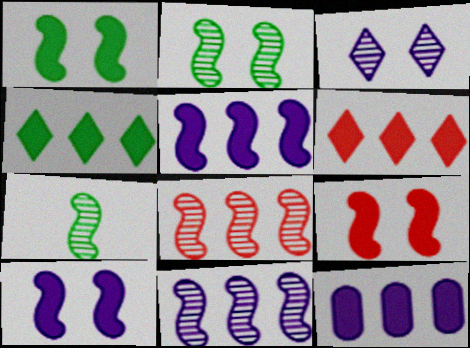[[1, 9, 10]]